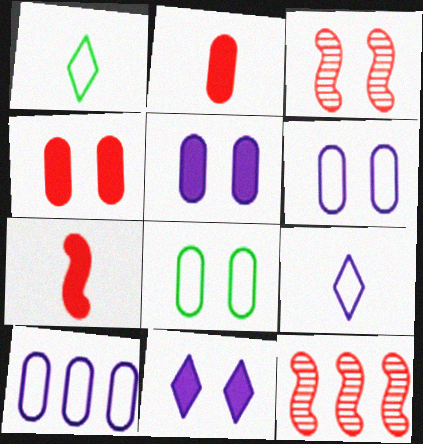[[1, 5, 12], 
[3, 8, 11]]